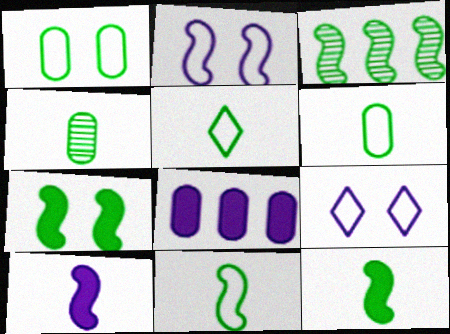[[3, 7, 11], 
[4, 5, 12], 
[5, 6, 11]]